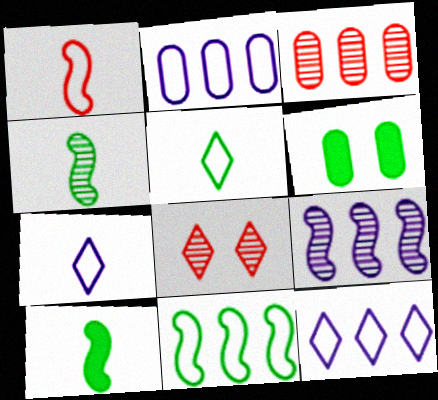[[2, 8, 10]]